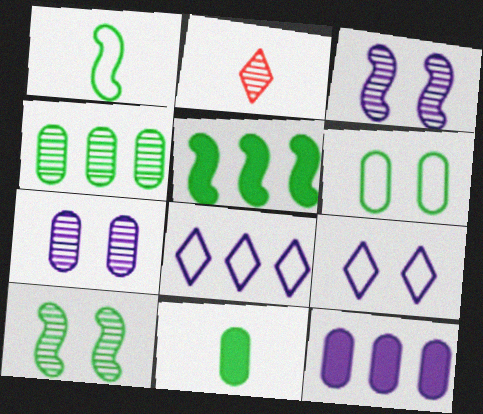[[1, 5, 10], 
[2, 3, 4], 
[4, 6, 11]]